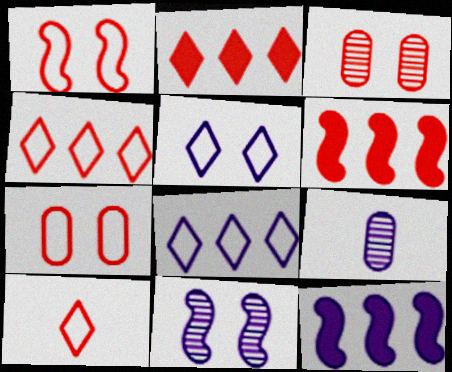[[3, 6, 10], 
[5, 9, 12]]